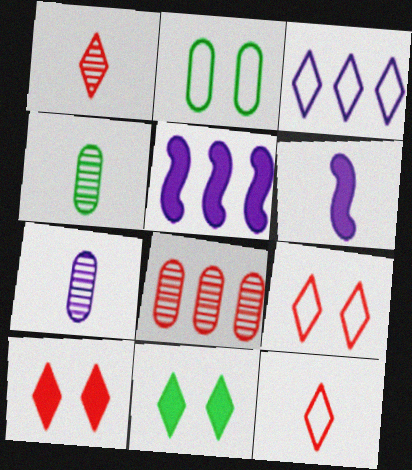[[1, 2, 5], 
[1, 3, 11], 
[4, 5, 9], 
[4, 6, 12]]